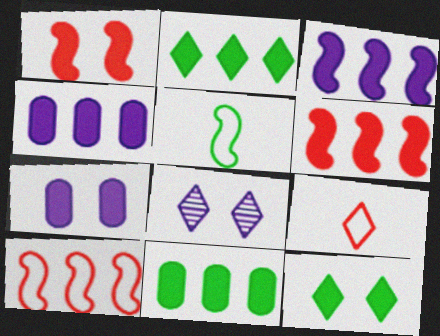[[1, 7, 12], 
[2, 4, 6], 
[2, 8, 9]]